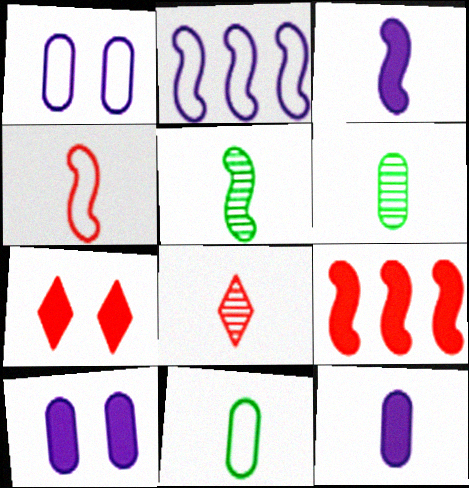[[2, 6, 7], 
[3, 4, 5], 
[3, 8, 11]]